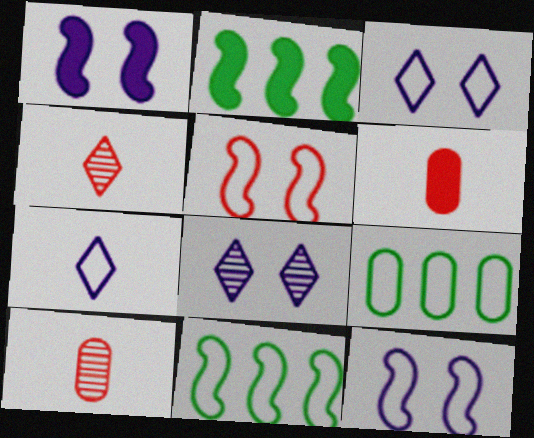[[1, 4, 9], 
[2, 3, 10], 
[5, 7, 9], 
[6, 8, 11]]